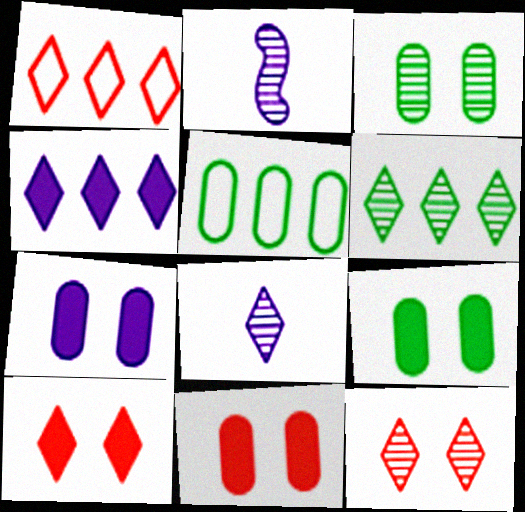[[1, 2, 9], 
[1, 4, 6], 
[2, 5, 10], 
[6, 8, 12], 
[7, 9, 11]]